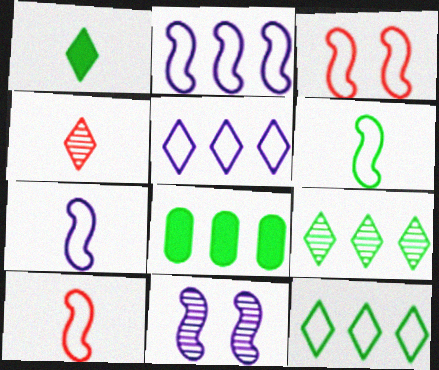[[2, 3, 6], 
[6, 7, 10]]